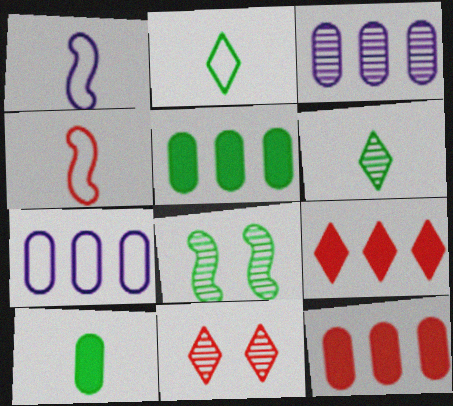[[1, 5, 11], 
[2, 5, 8], 
[4, 11, 12]]